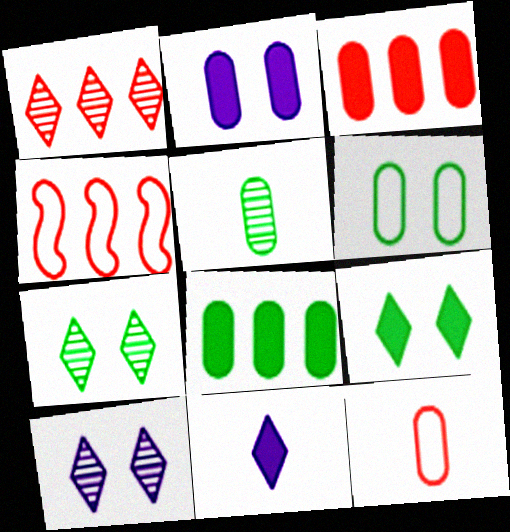[[1, 3, 4], 
[5, 6, 8]]